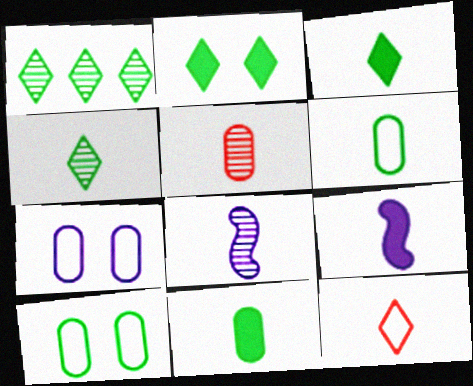[[4, 5, 8], 
[8, 11, 12]]